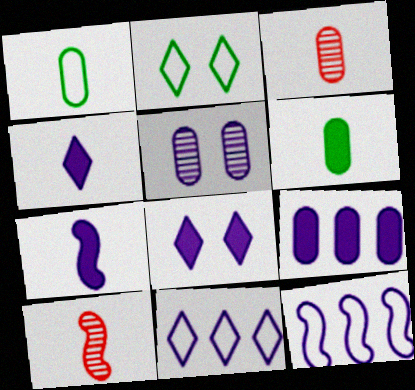[[1, 4, 10], 
[2, 9, 10], 
[4, 5, 12], 
[5, 7, 11], 
[7, 8, 9]]